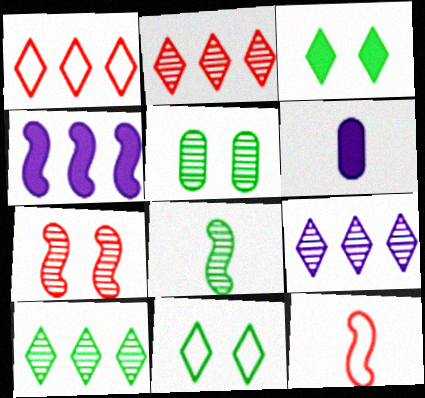[[2, 9, 10], 
[5, 8, 10]]